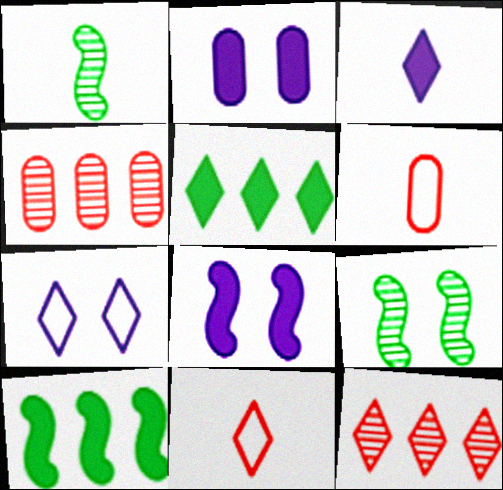[[1, 3, 6]]